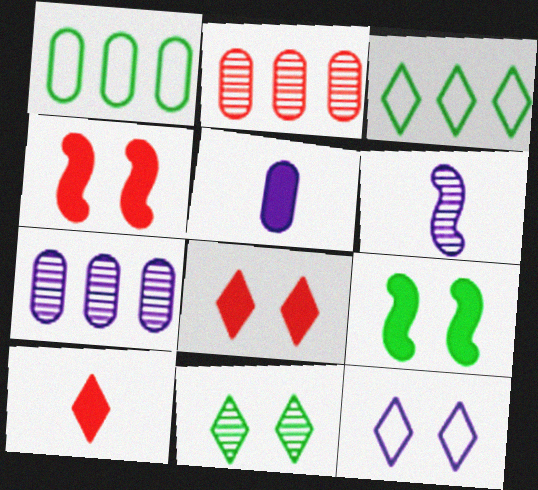[[1, 6, 8], 
[2, 6, 11], 
[8, 11, 12]]